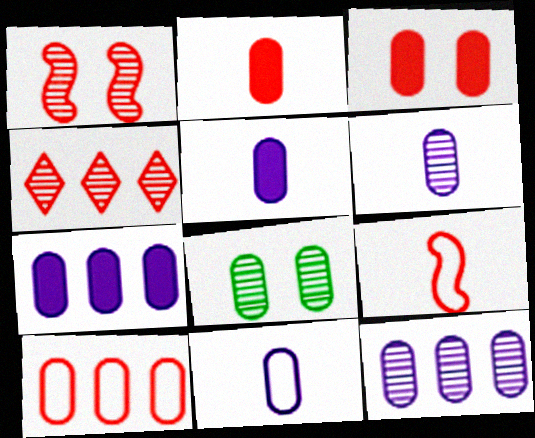[[3, 4, 9], 
[5, 6, 11], 
[5, 8, 10]]